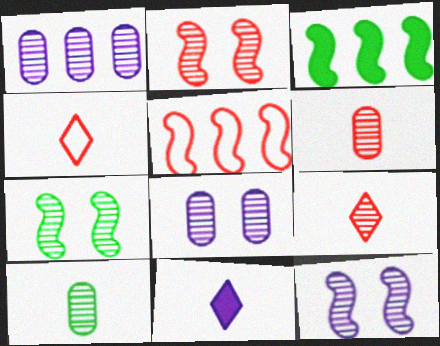[[1, 7, 9], 
[2, 7, 12], 
[3, 4, 8]]